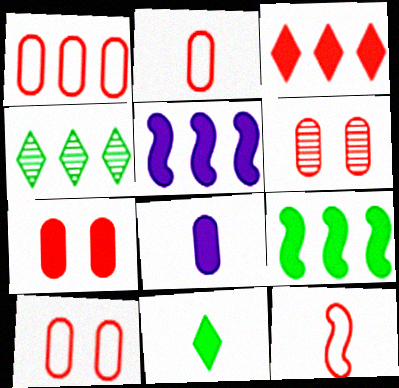[[1, 2, 10], 
[1, 4, 5], 
[3, 6, 12], 
[5, 7, 11], 
[6, 7, 10]]